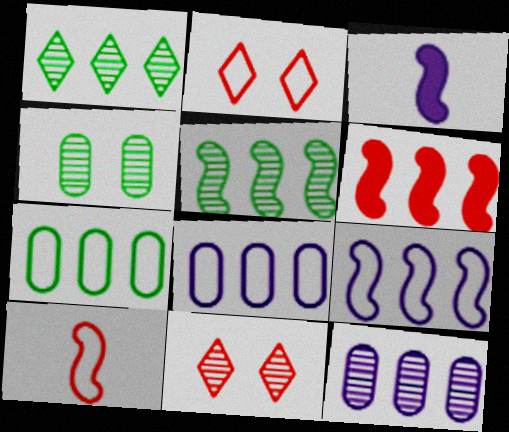[[1, 6, 8], 
[3, 7, 11], 
[5, 6, 9]]